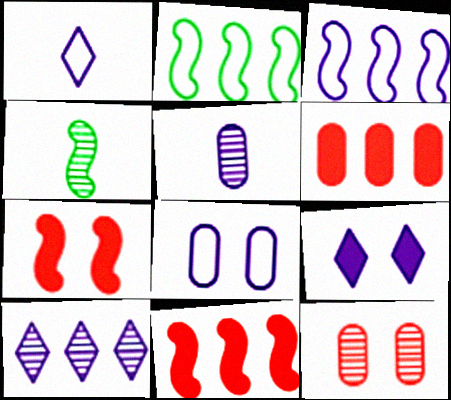[[1, 3, 8], 
[1, 9, 10], 
[2, 6, 10], 
[3, 4, 7], 
[3, 5, 9], 
[4, 10, 12]]